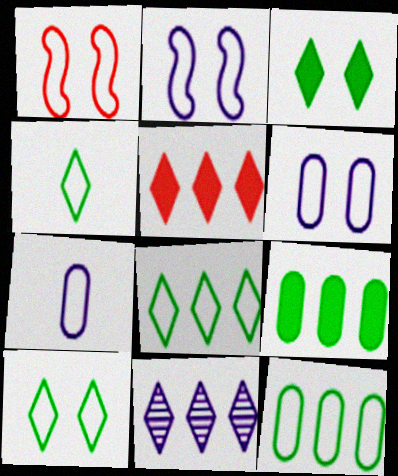[[1, 6, 10], 
[1, 7, 8], 
[4, 8, 10], 
[5, 8, 11]]